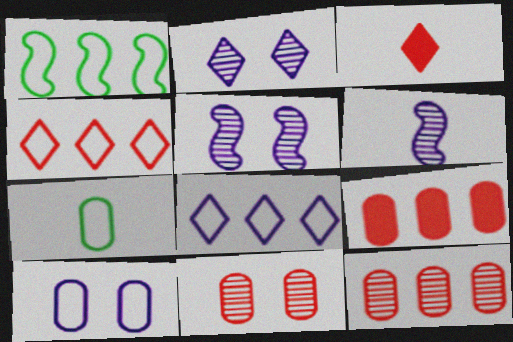[[3, 6, 7]]